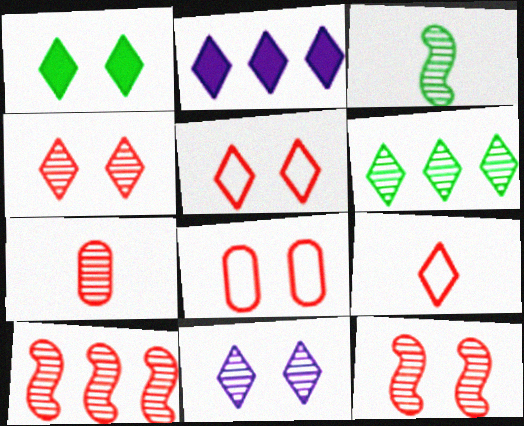[[1, 5, 11], 
[2, 3, 8], 
[4, 7, 10]]